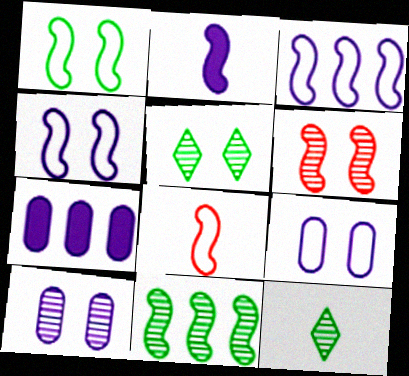[[1, 3, 8], 
[5, 6, 10], 
[5, 7, 8]]